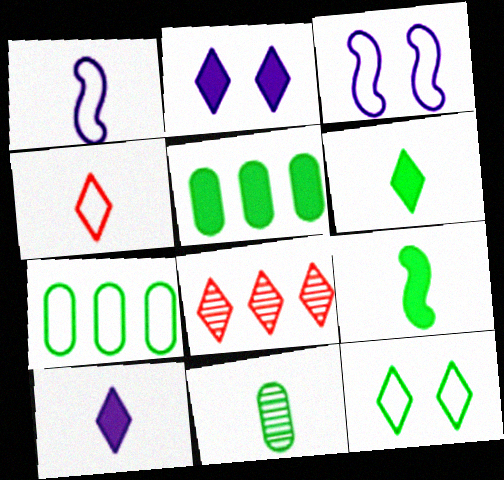[[3, 4, 7], 
[8, 10, 12]]